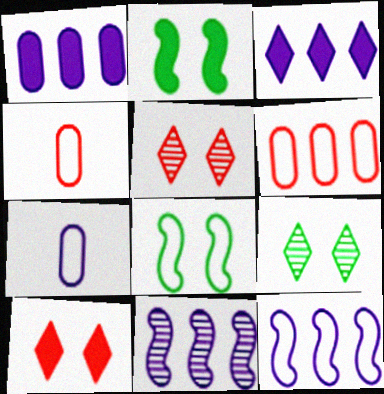[]